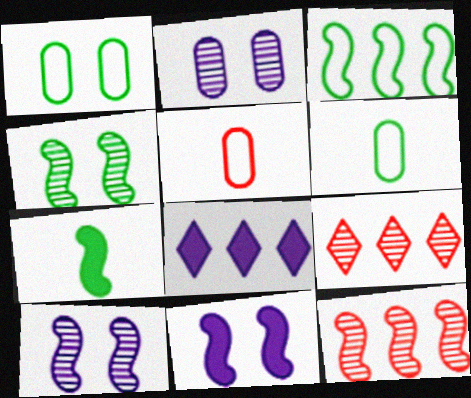[[3, 4, 7], 
[4, 5, 8], 
[6, 9, 11]]